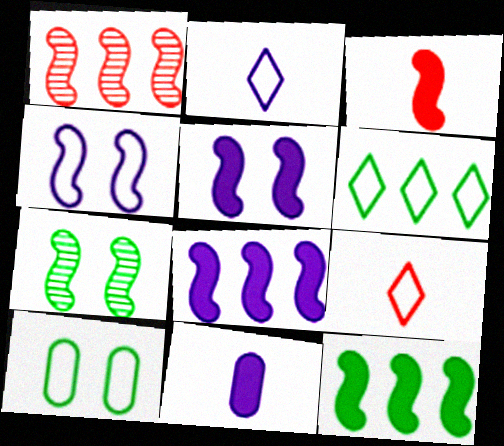[[3, 5, 12]]